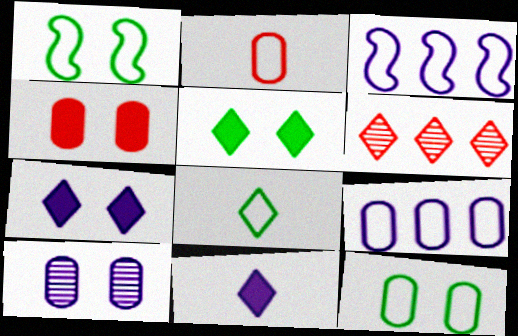[[2, 9, 12], 
[3, 10, 11], 
[4, 10, 12], 
[6, 7, 8]]